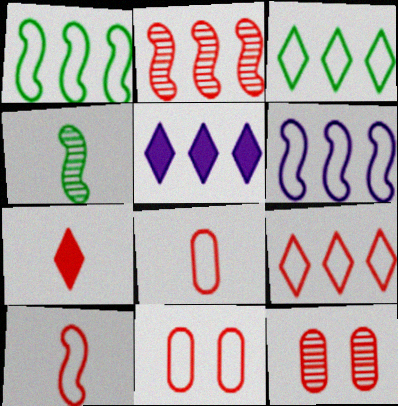[[2, 7, 11], 
[4, 5, 11], 
[9, 10, 11]]